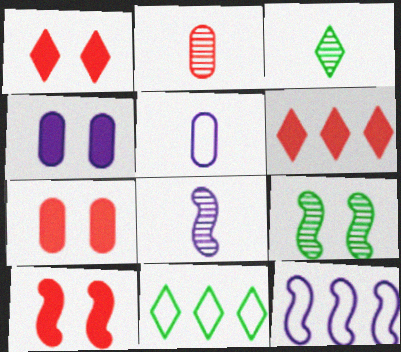[[1, 7, 10], 
[2, 3, 8], 
[3, 7, 12], 
[5, 6, 9], 
[7, 8, 11]]